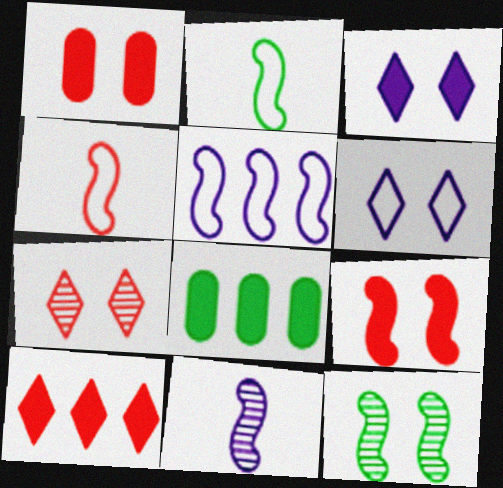[[1, 6, 12]]